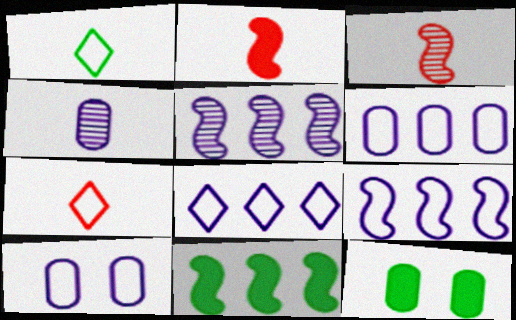[[1, 2, 4], 
[3, 8, 12], 
[5, 7, 12], 
[6, 8, 9]]